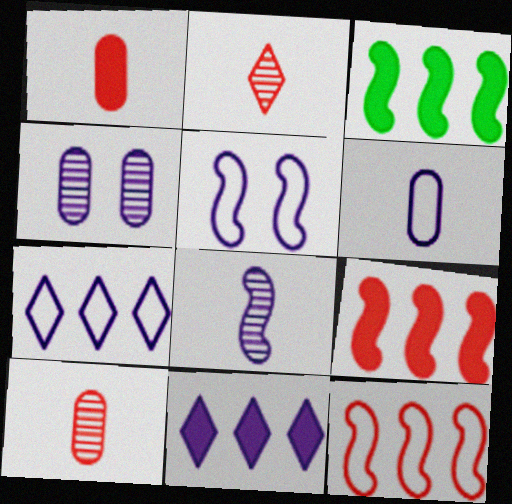[[5, 6, 7]]